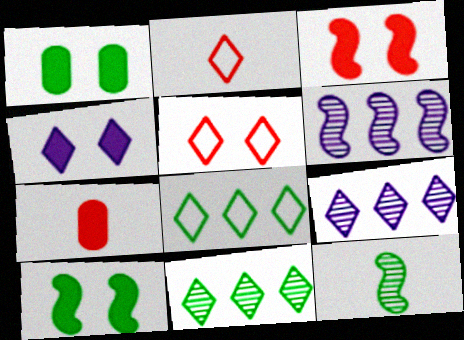[[1, 2, 6], 
[1, 3, 4], 
[1, 8, 12], 
[2, 4, 11]]